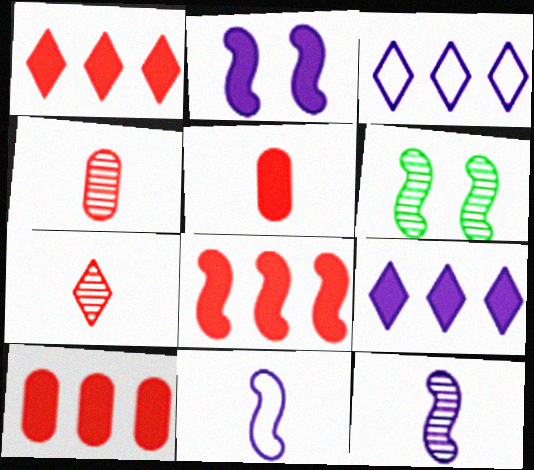[[1, 8, 10], 
[3, 5, 6], 
[6, 8, 11]]